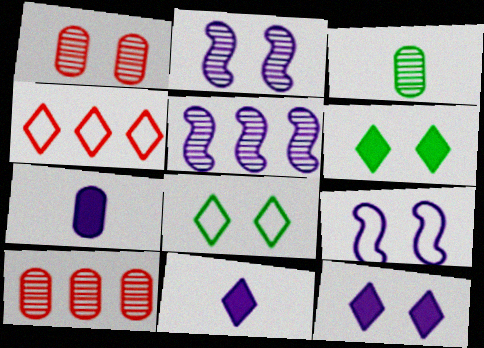[[1, 6, 9]]